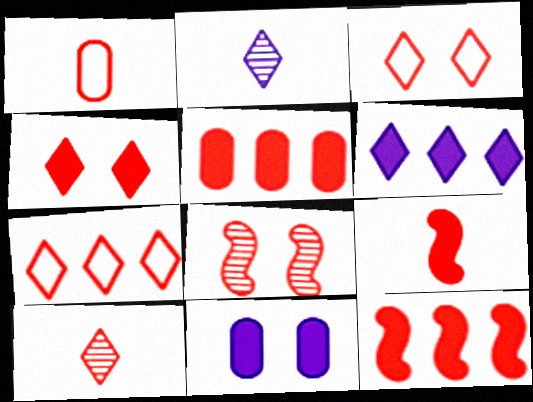[[1, 9, 10], 
[4, 5, 9], 
[4, 7, 10]]